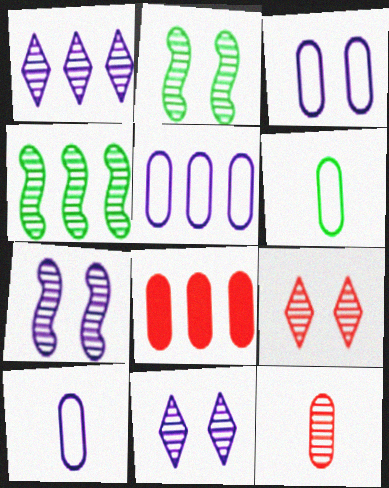[[1, 2, 12], 
[3, 5, 10], 
[4, 11, 12]]